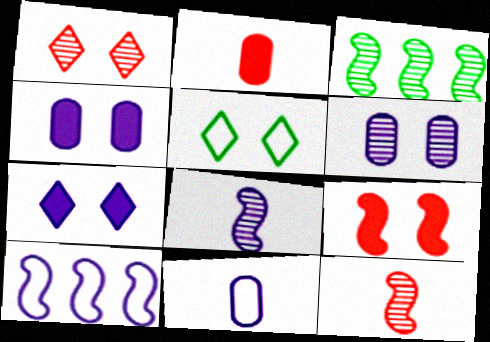[[1, 5, 7], 
[5, 6, 9]]